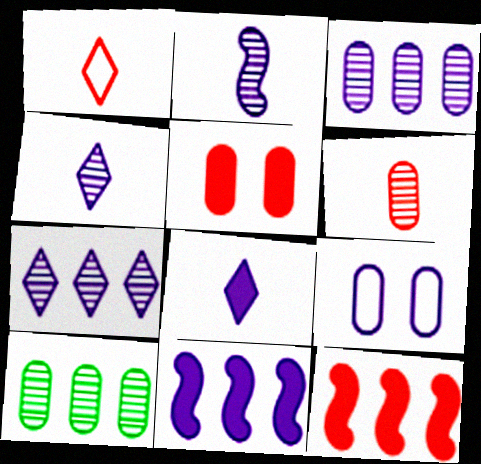[[4, 9, 11]]